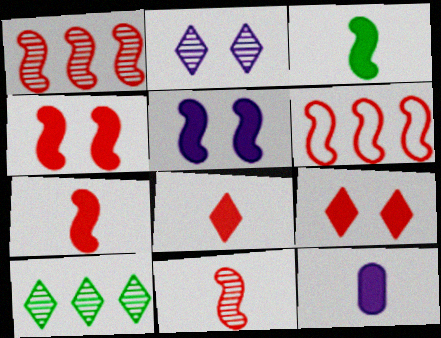[[3, 8, 12], 
[4, 6, 11]]